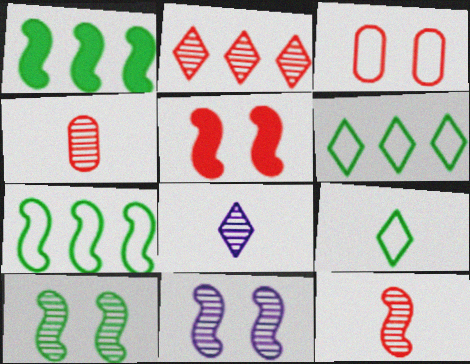[[1, 3, 8]]